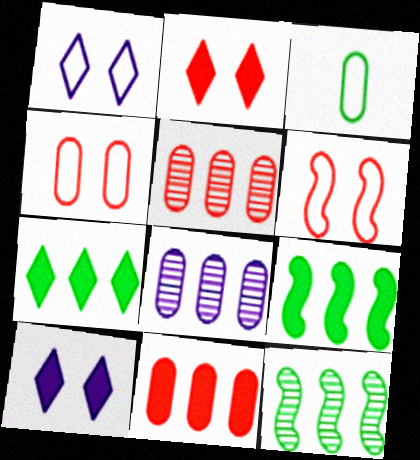[]